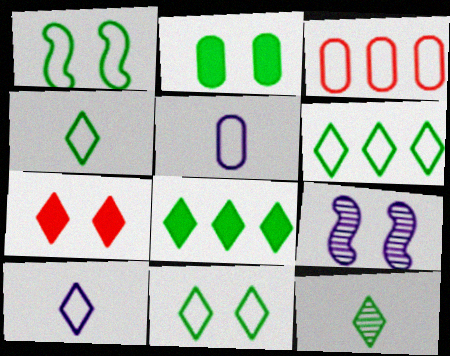[[1, 3, 10], 
[4, 6, 11], 
[8, 11, 12]]